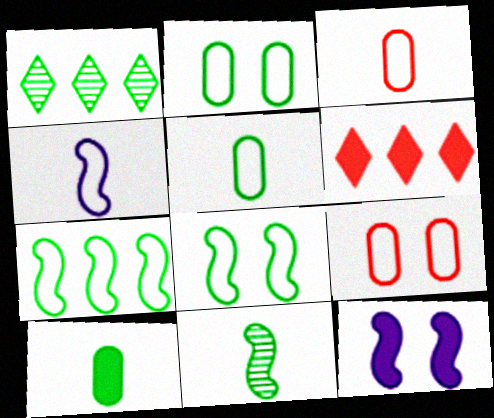[[1, 3, 12], 
[1, 8, 10], 
[6, 10, 12]]